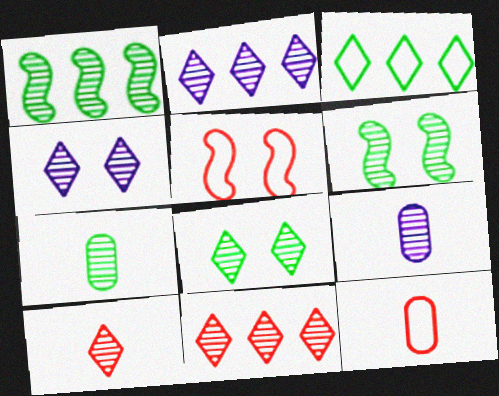[[1, 7, 8], 
[2, 8, 10], 
[6, 9, 11]]